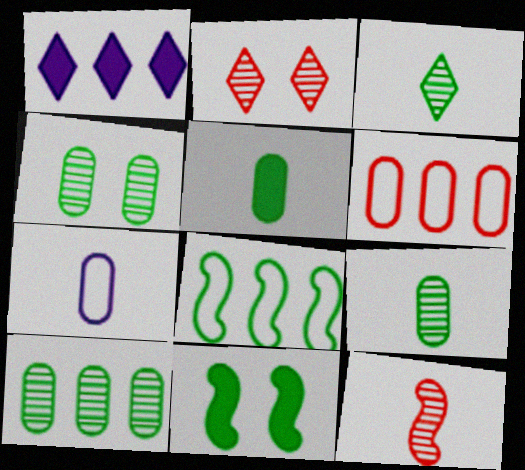[[4, 9, 10]]